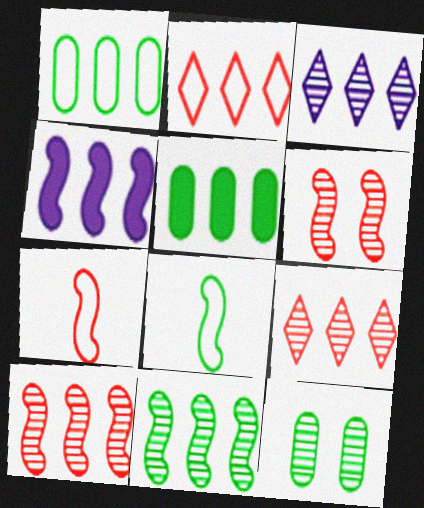[[1, 4, 9], 
[4, 6, 8]]